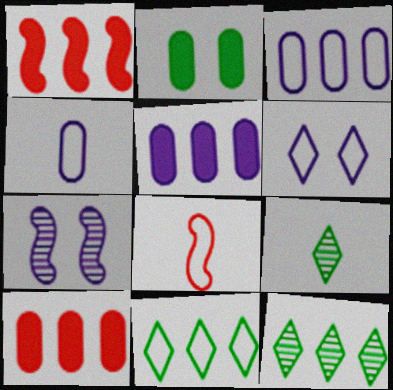[[1, 3, 12]]